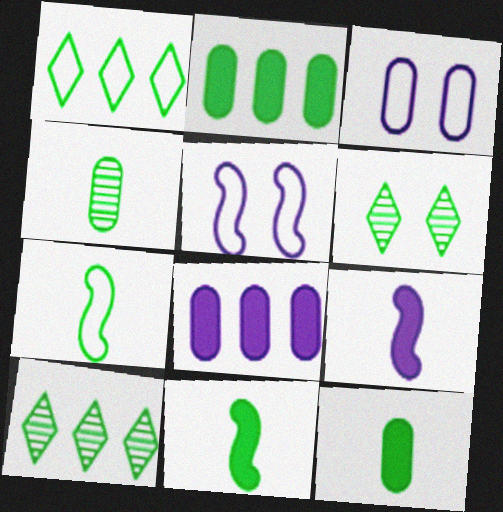[[2, 6, 7]]